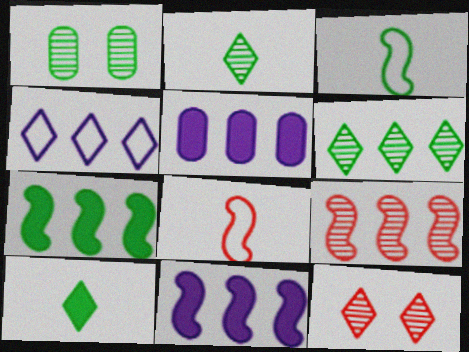[[3, 5, 12], 
[4, 10, 12]]